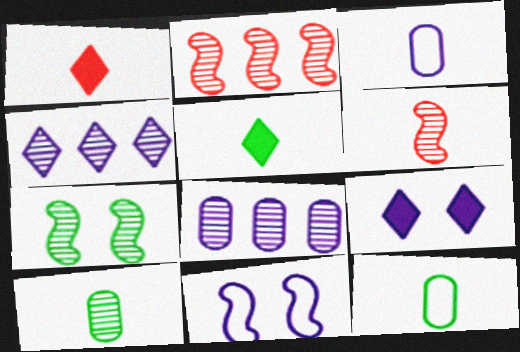[[2, 9, 12], 
[3, 5, 6]]